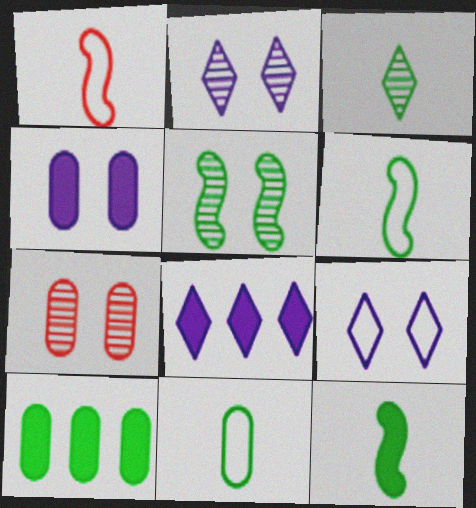[[1, 2, 10], 
[2, 5, 7], 
[3, 11, 12], 
[6, 7, 8]]